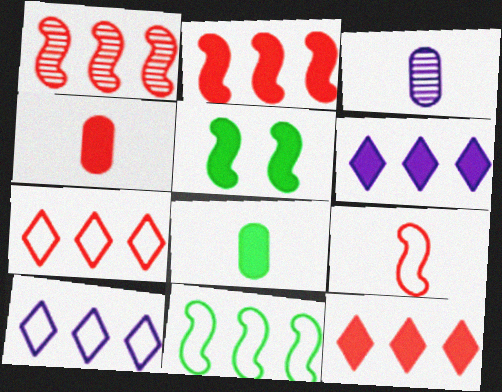[[3, 5, 7], 
[4, 5, 6]]